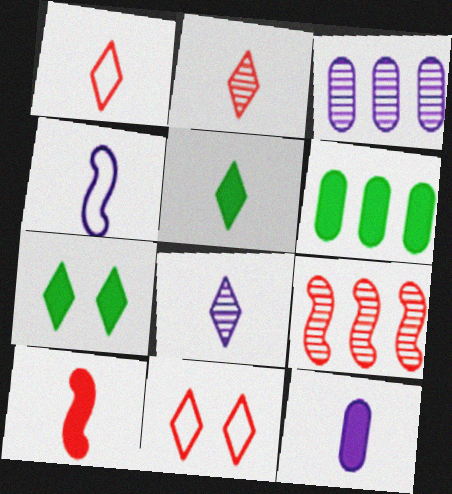[[1, 5, 8], 
[4, 8, 12], 
[5, 10, 12]]